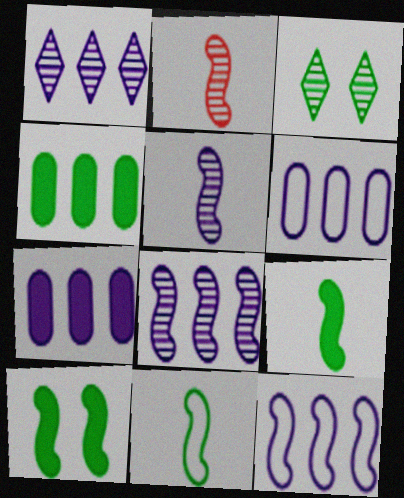[[1, 7, 12], 
[2, 10, 12], 
[3, 4, 11]]